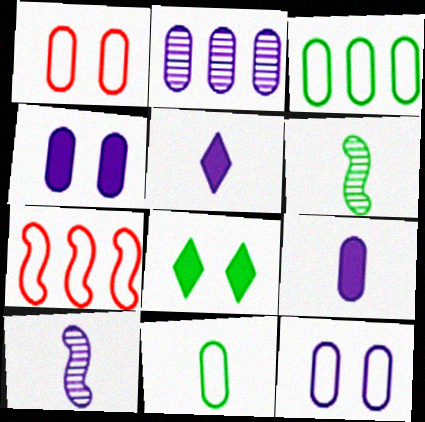[[2, 9, 12], 
[3, 6, 8]]